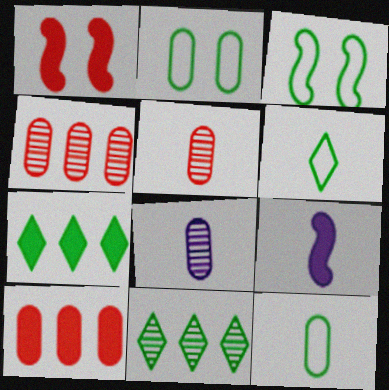[[2, 8, 10], 
[5, 6, 9]]